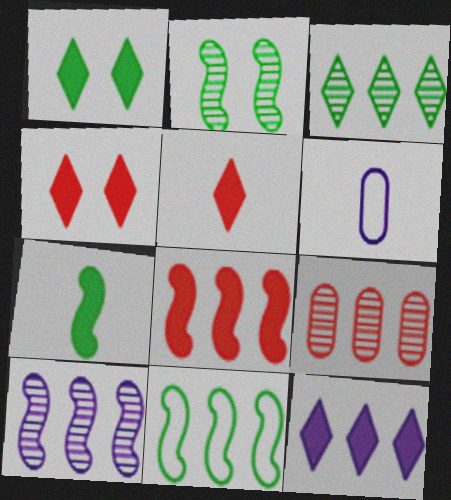[[1, 5, 12], 
[2, 7, 11], 
[3, 9, 10], 
[8, 10, 11], 
[9, 11, 12]]